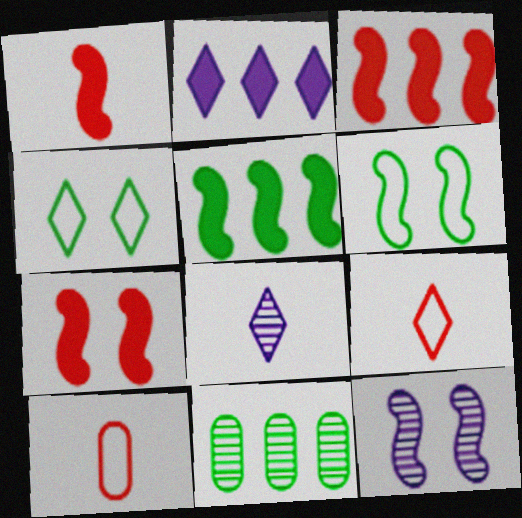[[1, 3, 7], 
[6, 7, 12]]